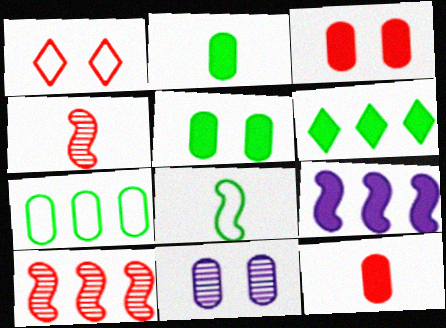[[1, 10, 12], 
[7, 11, 12]]